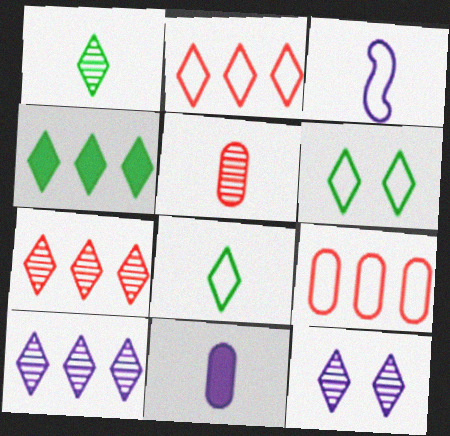[[1, 4, 6], 
[1, 7, 12], 
[2, 4, 10], 
[3, 6, 9]]